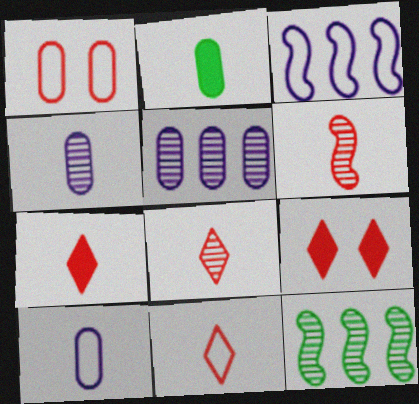[[1, 2, 5], 
[7, 8, 11], 
[9, 10, 12]]